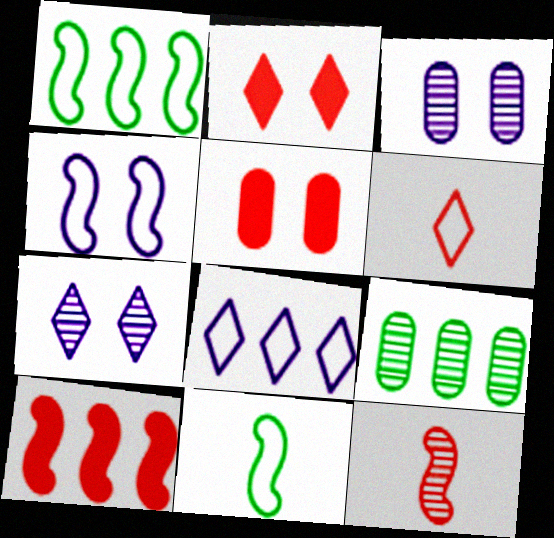[[7, 9, 12], 
[8, 9, 10]]